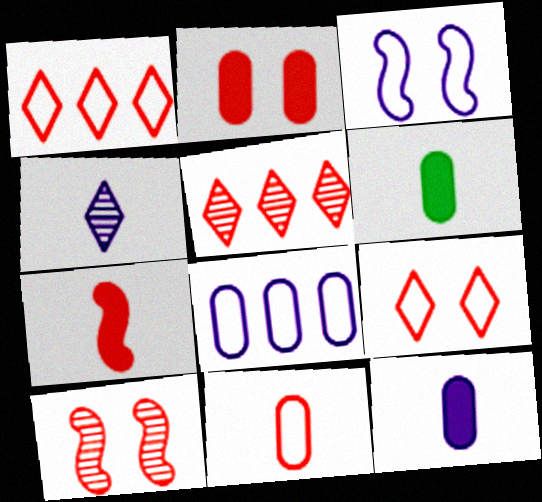[[2, 9, 10], 
[3, 5, 6]]